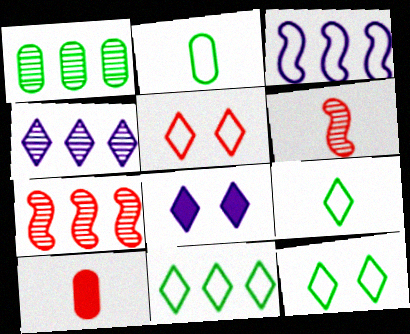[[1, 4, 7], 
[2, 3, 5], 
[2, 7, 8], 
[5, 7, 10], 
[9, 11, 12]]